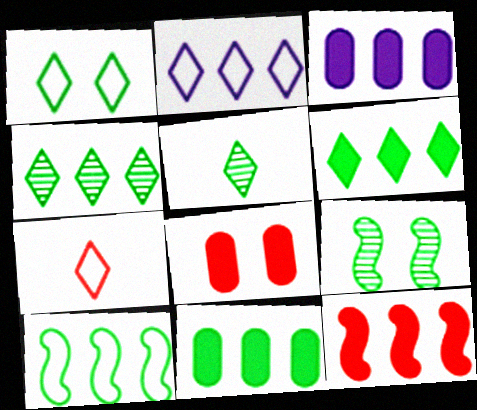[[1, 2, 7], 
[1, 5, 6], 
[3, 6, 12], 
[3, 7, 9], 
[4, 10, 11]]